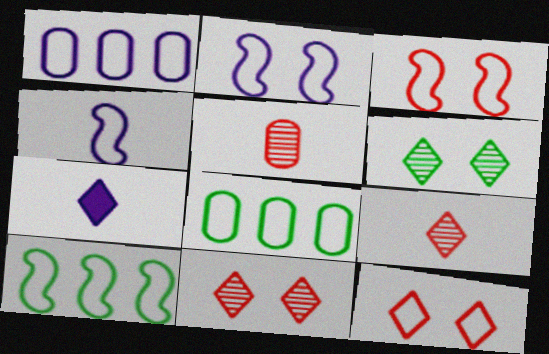[[3, 4, 10], 
[4, 8, 12]]